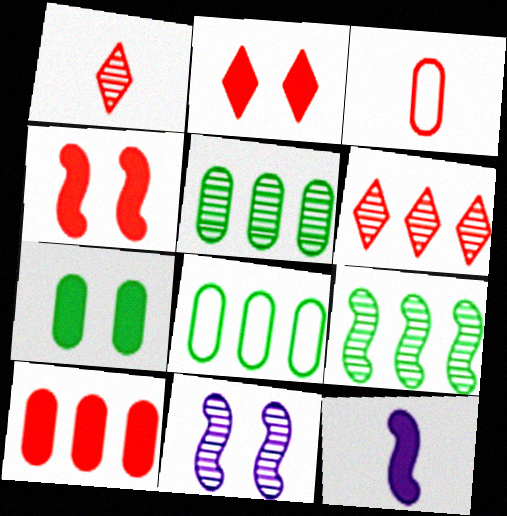[[1, 5, 11], 
[3, 4, 6]]